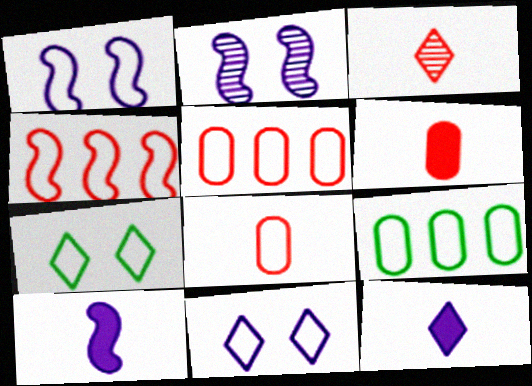[]